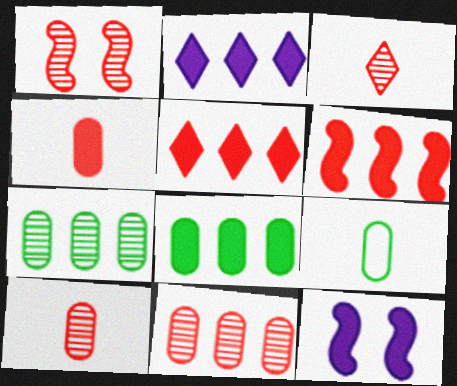[[1, 2, 9], 
[1, 3, 11], 
[2, 6, 8]]